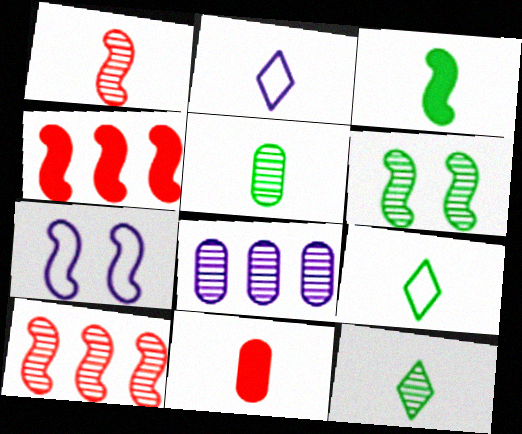[[3, 5, 9], 
[3, 7, 10]]